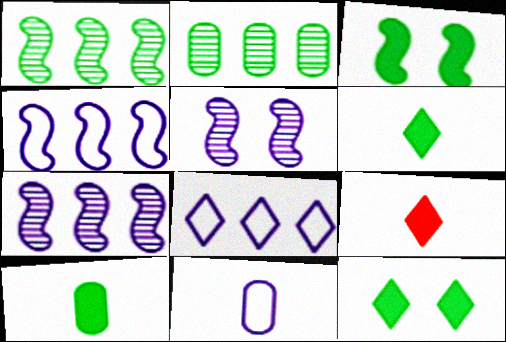[]